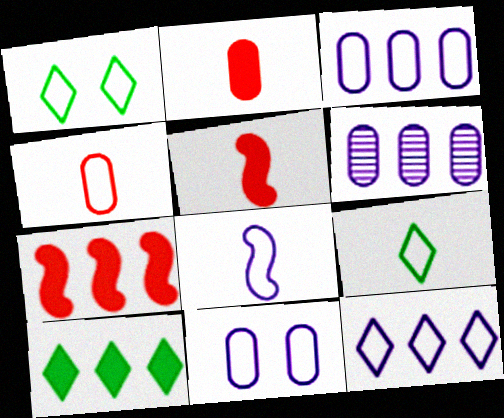[[1, 5, 6], 
[4, 8, 9], 
[8, 11, 12]]